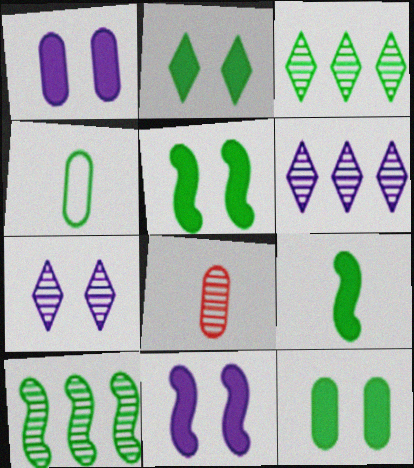[[2, 4, 10], 
[2, 5, 12], 
[3, 4, 5], 
[7, 8, 10]]